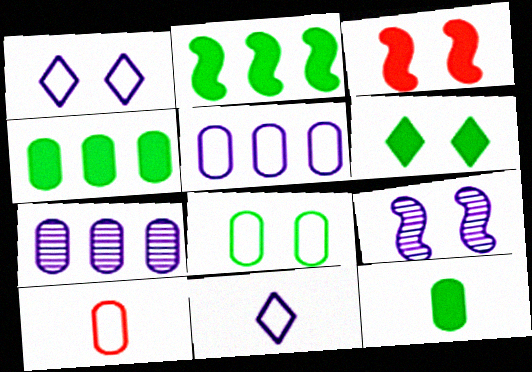[[2, 6, 12], 
[5, 8, 10]]